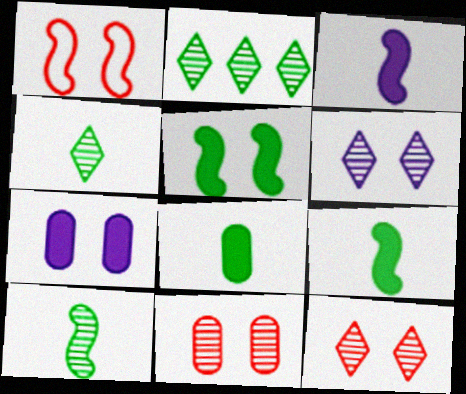[]